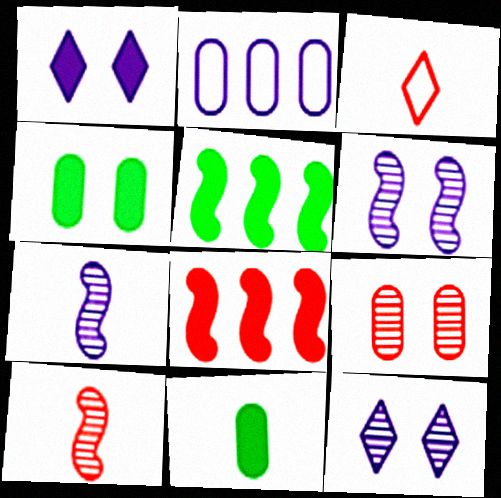[[1, 2, 7], 
[1, 8, 11], 
[2, 9, 11], 
[3, 7, 11], 
[3, 8, 9]]